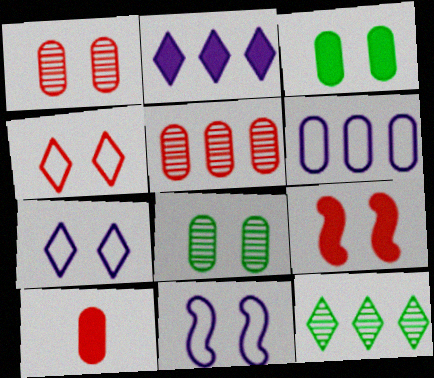[[1, 4, 9], 
[6, 8, 10], 
[7, 8, 9], 
[10, 11, 12]]